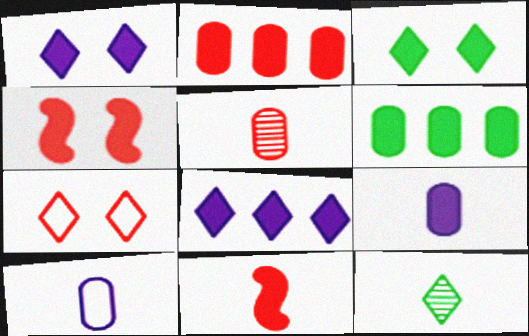[[1, 6, 11], 
[7, 8, 12], 
[10, 11, 12]]